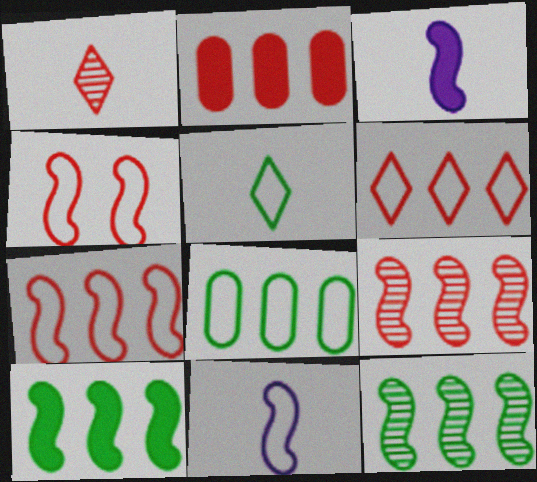[[1, 2, 4], 
[2, 6, 9], 
[3, 4, 12]]